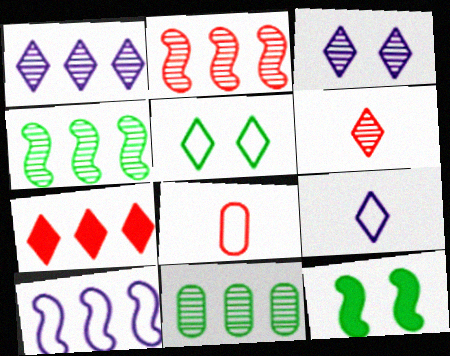[[1, 2, 11], 
[1, 8, 12], 
[5, 8, 10], 
[7, 10, 11]]